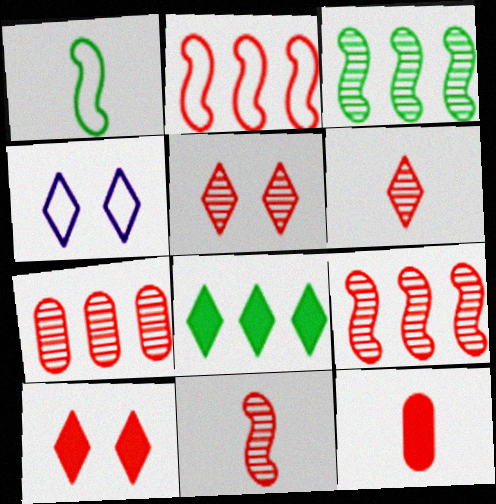[[2, 5, 12], 
[3, 4, 12], 
[4, 6, 8], 
[5, 7, 11]]